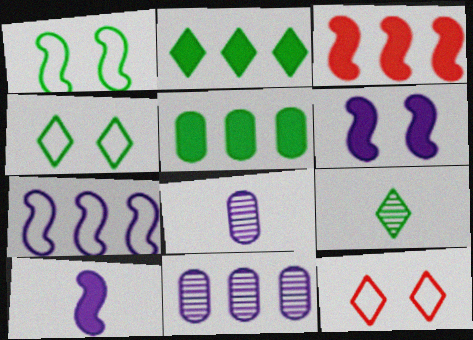[[1, 5, 9], 
[2, 4, 9], 
[3, 4, 8]]